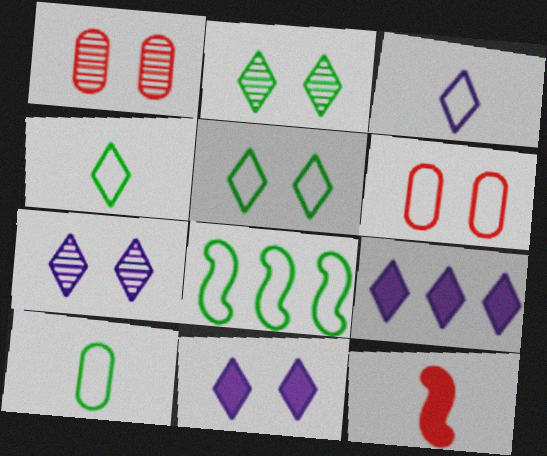[[3, 6, 8], 
[3, 7, 9], 
[5, 8, 10]]